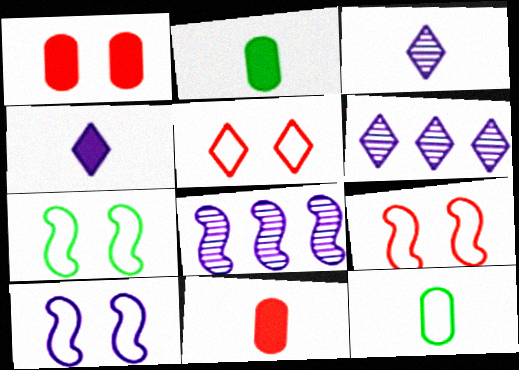[[2, 5, 8], 
[2, 6, 9], 
[6, 7, 11], 
[7, 9, 10]]